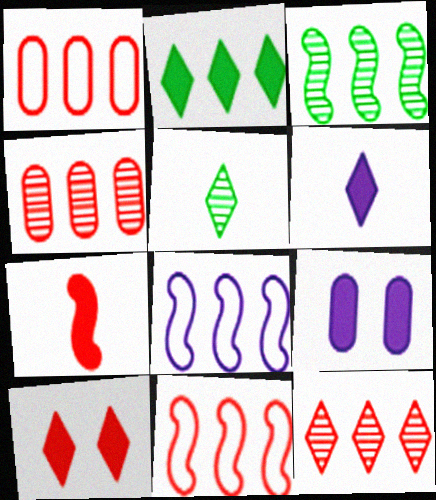[[2, 4, 8], 
[2, 6, 10], 
[2, 7, 9], 
[5, 9, 11]]